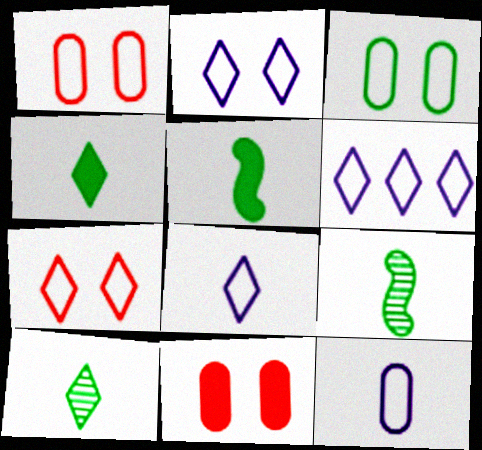[[2, 6, 8], 
[6, 9, 11]]